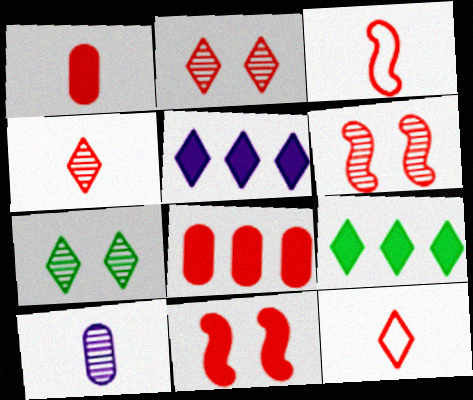[[1, 3, 4], 
[2, 3, 8], 
[5, 7, 12], 
[6, 8, 12]]